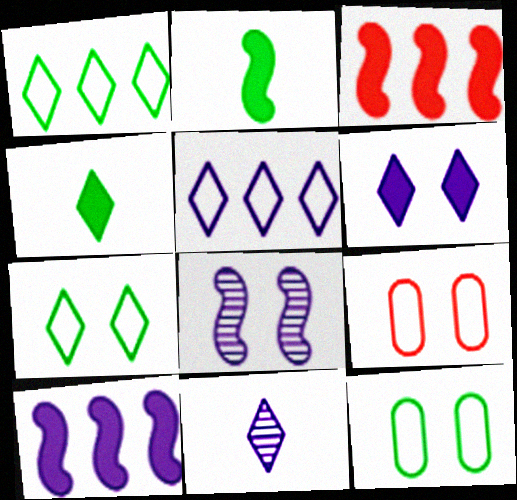[[3, 11, 12], 
[5, 6, 11]]